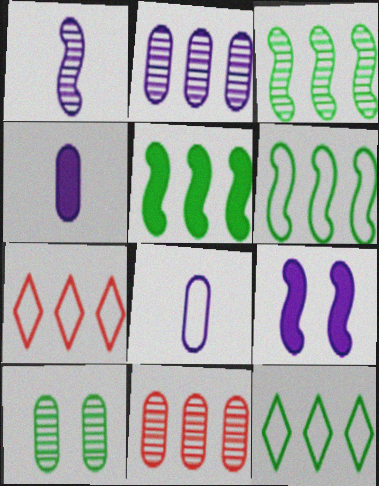[[2, 5, 7], 
[3, 5, 6]]